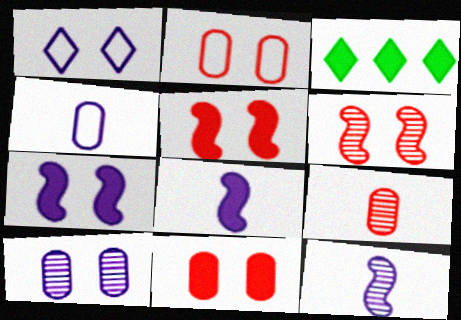[[1, 7, 10], 
[2, 3, 12], 
[3, 4, 6], 
[3, 8, 11]]